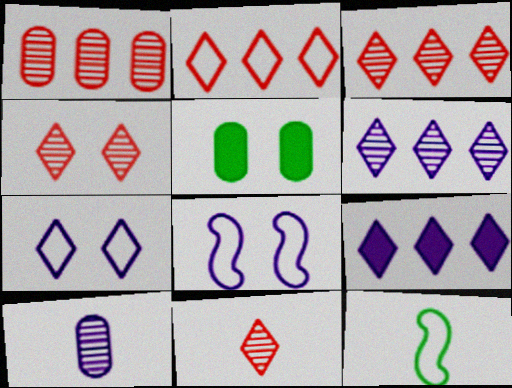[[3, 4, 11], 
[4, 5, 8], 
[8, 9, 10]]